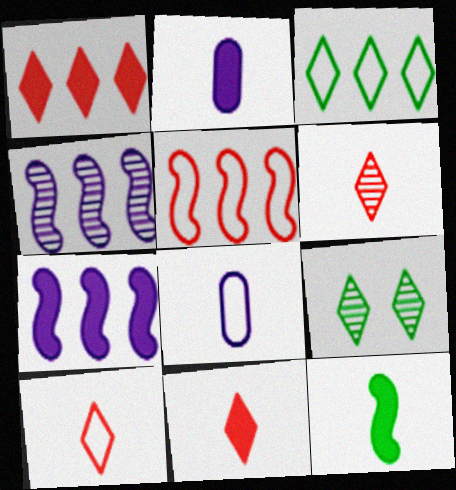[[2, 5, 9], 
[2, 11, 12], 
[6, 8, 12], 
[6, 10, 11]]